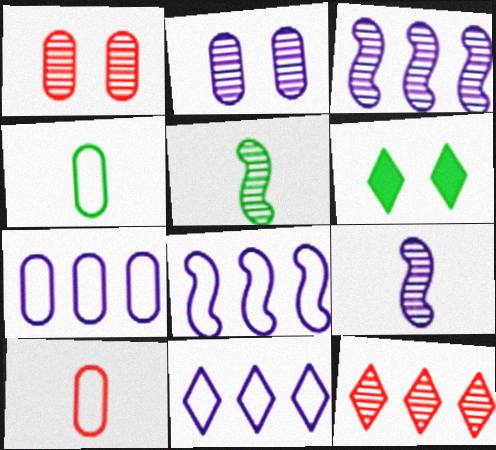[[2, 5, 12], 
[3, 6, 10], 
[7, 8, 11]]